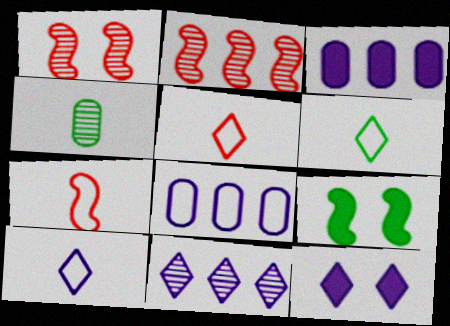[[1, 3, 6], 
[1, 4, 11], 
[5, 6, 10], 
[10, 11, 12]]